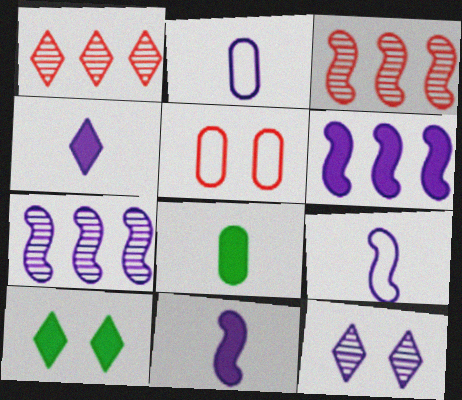[[2, 3, 10], 
[2, 6, 12]]